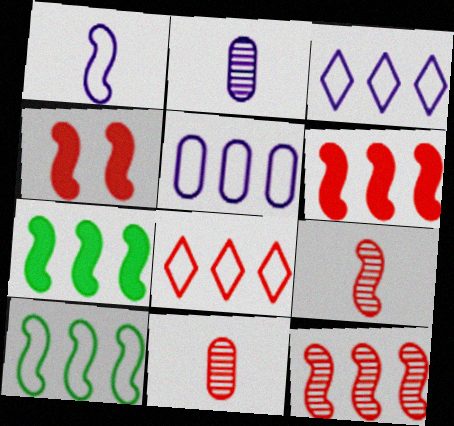[[4, 8, 11], 
[5, 8, 10]]